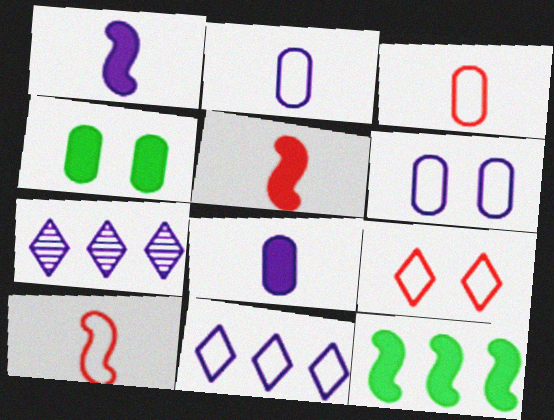[[1, 6, 7], 
[4, 7, 10]]